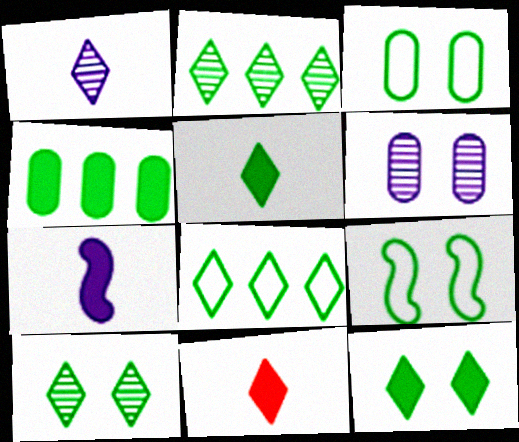[[5, 8, 10]]